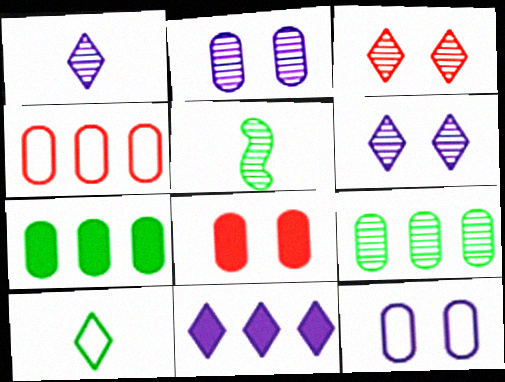[[3, 10, 11]]